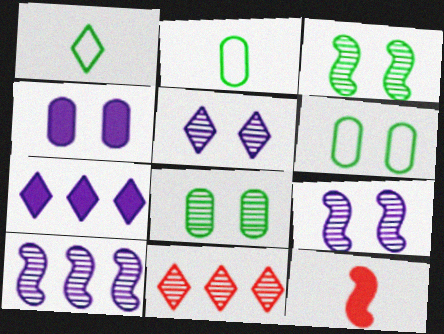[]